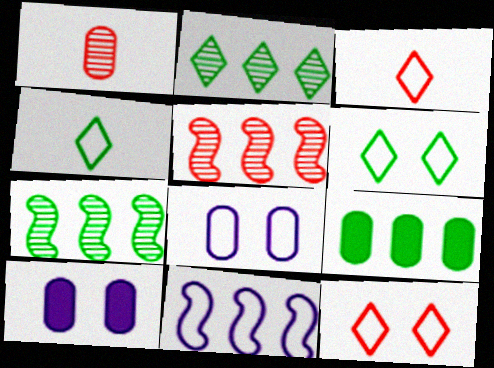[[1, 8, 9], 
[3, 7, 10], 
[4, 5, 10]]